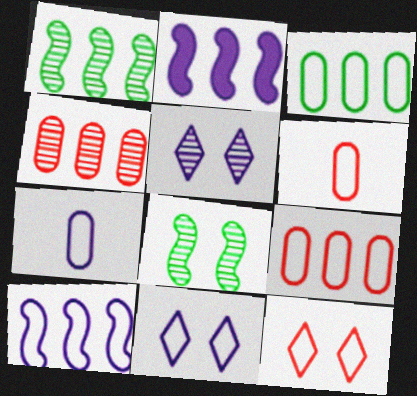[[2, 5, 7], 
[7, 10, 11]]